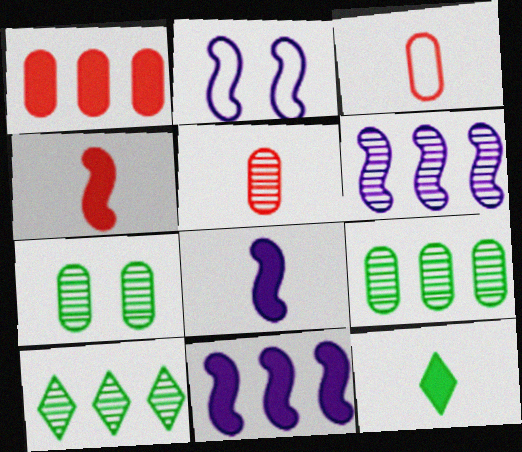[[2, 6, 8]]